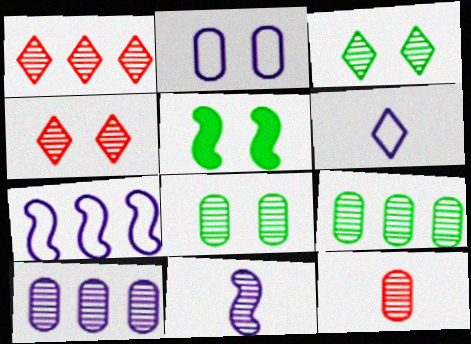[[1, 8, 11], 
[2, 4, 5], 
[2, 6, 7], 
[4, 9, 11], 
[8, 10, 12]]